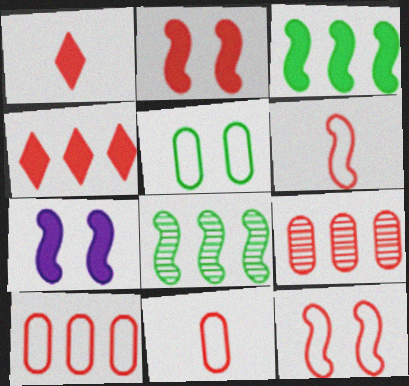[[1, 9, 12], 
[6, 7, 8]]